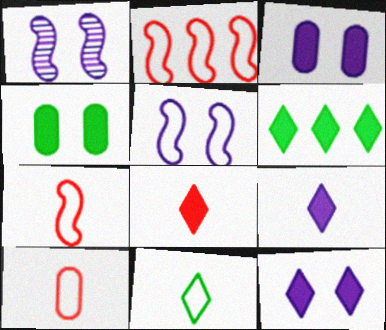[[1, 6, 10], 
[6, 8, 12]]